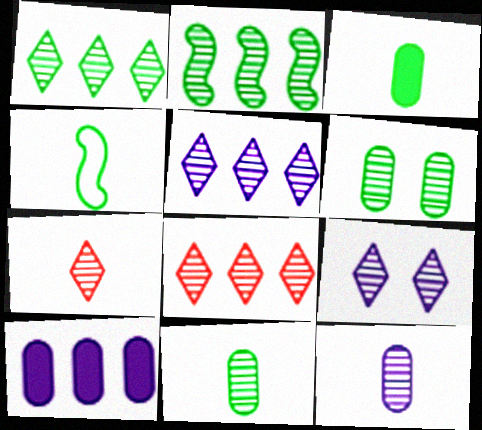[[1, 5, 8], 
[1, 7, 9]]